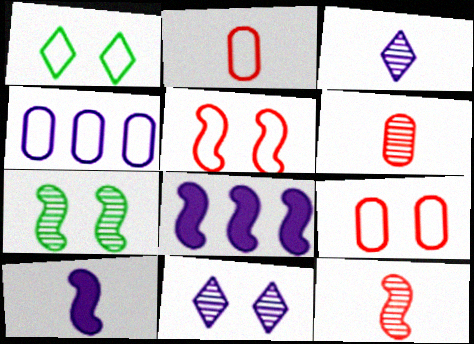[[1, 6, 8], 
[4, 10, 11]]